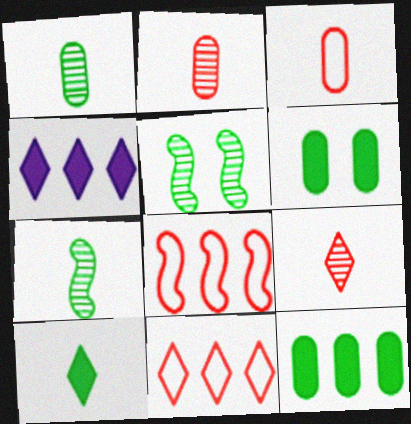[[3, 4, 5]]